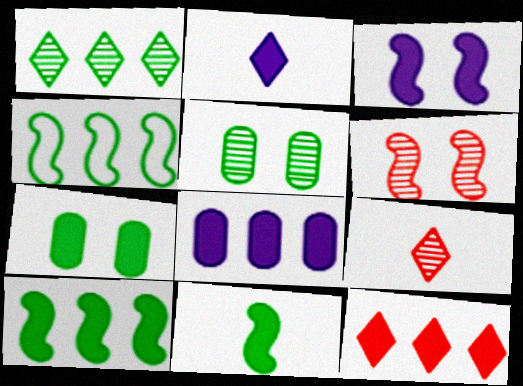[[2, 3, 8], 
[8, 10, 12]]